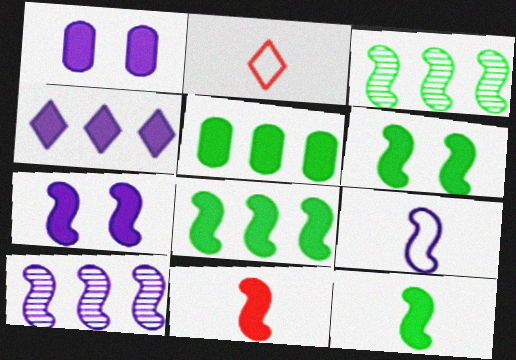[[1, 2, 3], 
[6, 8, 12], 
[7, 8, 11], 
[7, 9, 10]]